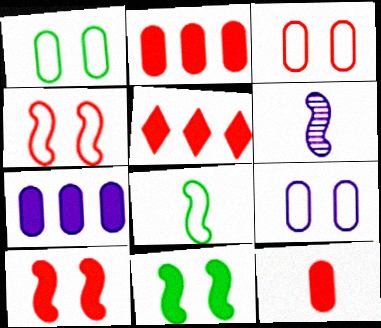[[1, 3, 9], 
[1, 5, 6], 
[5, 10, 12]]